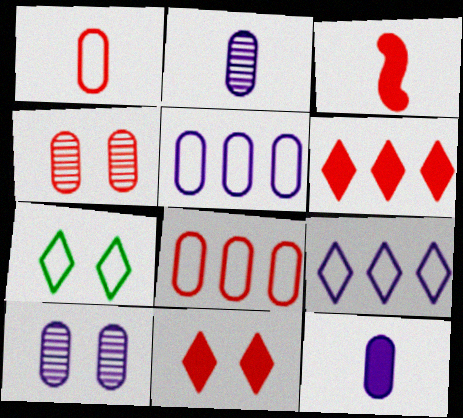[[5, 10, 12]]